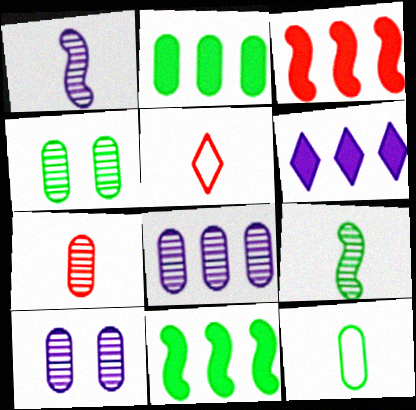[[2, 3, 6], 
[2, 4, 12], 
[4, 7, 8], 
[5, 10, 11]]